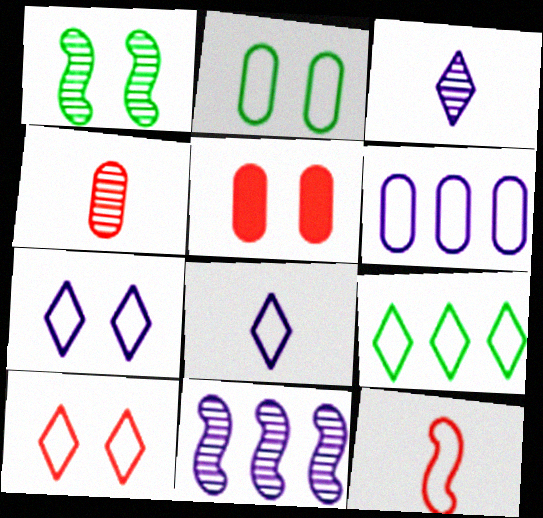[[1, 5, 7], 
[8, 9, 10]]